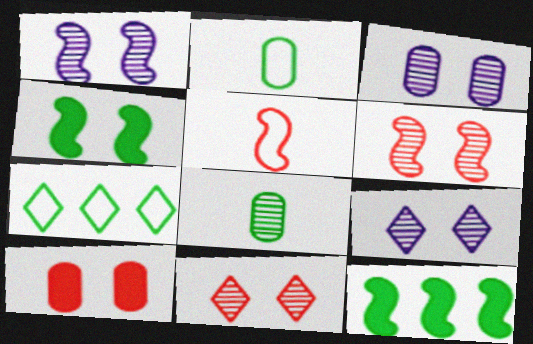[[1, 3, 9], 
[1, 5, 12], 
[4, 7, 8]]